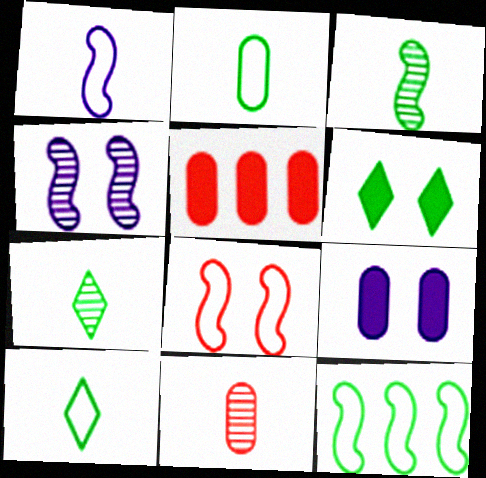[[1, 8, 12], 
[4, 5, 10]]